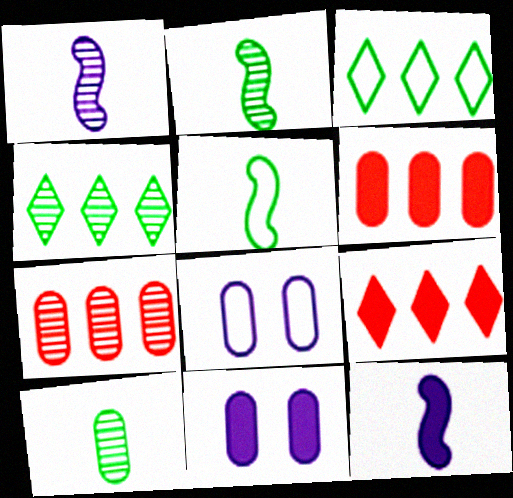[[2, 8, 9], 
[6, 8, 10]]